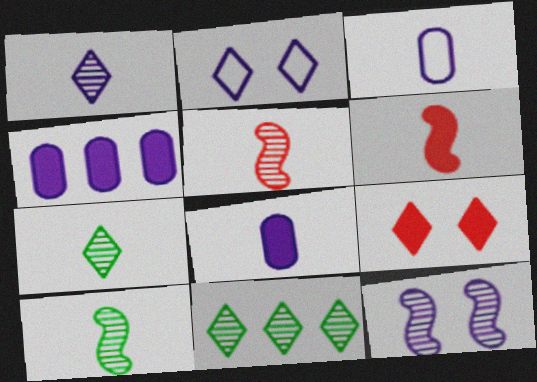[[3, 6, 7]]